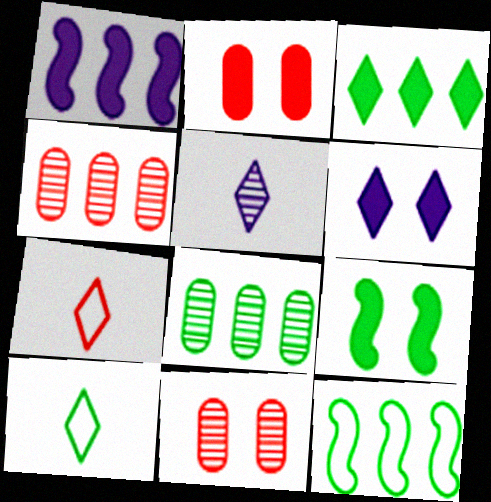[[1, 10, 11], 
[2, 5, 12], 
[2, 6, 9], 
[3, 8, 12], 
[8, 9, 10]]